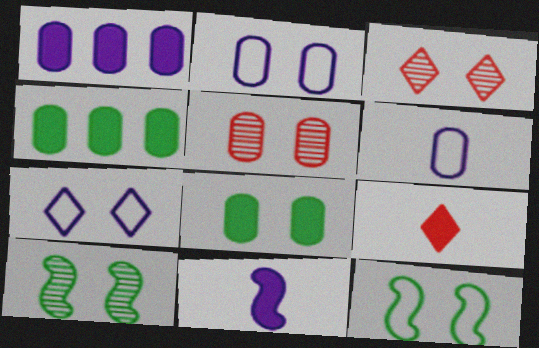[[2, 5, 8], 
[4, 5, 6]]